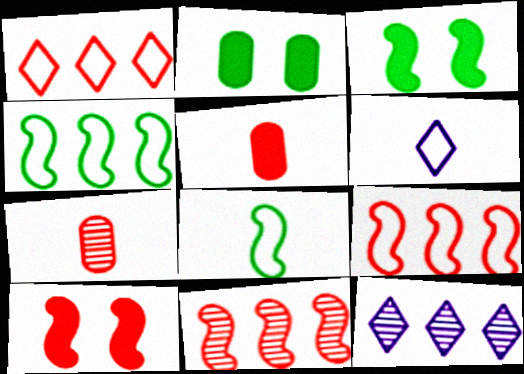[[1, 7, 10], 
[2, 6, 11]]